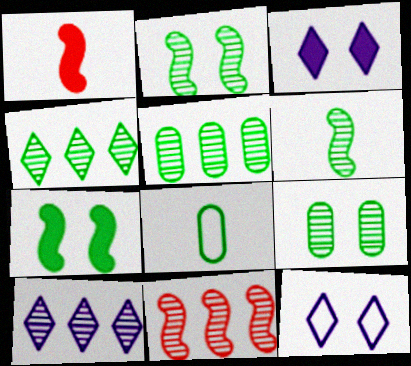[[1, 5, 12], 
[3, 8, 11], 
[4, 6, 9], 
[4, 7, 8], 
[5, 10, 11]]